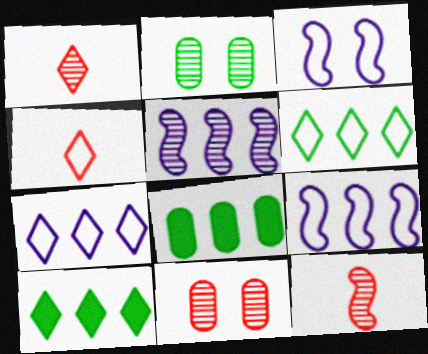[[1, 2, 5], 
[1, 3, 8]]